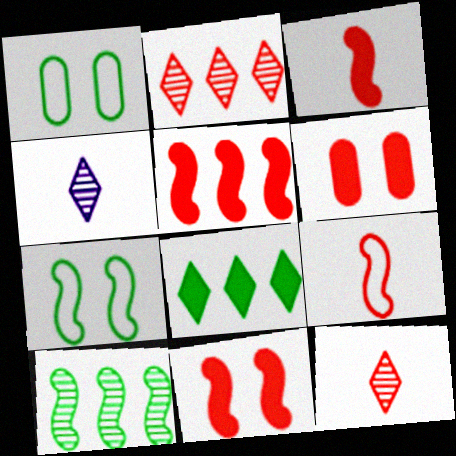[[1, 4, 5], 
[2, 6, 9], 
[3, 5, 11]]